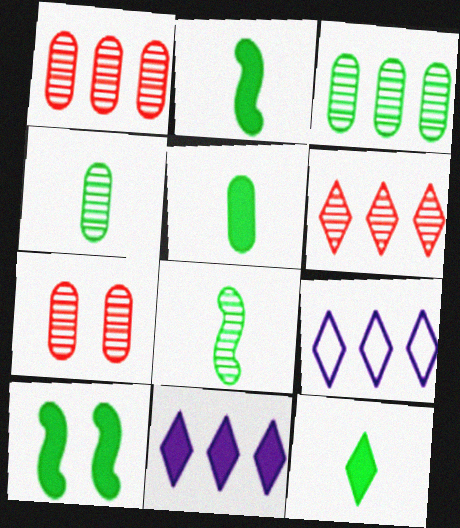[[2, 5, 12], 
[2, 7, 9]]